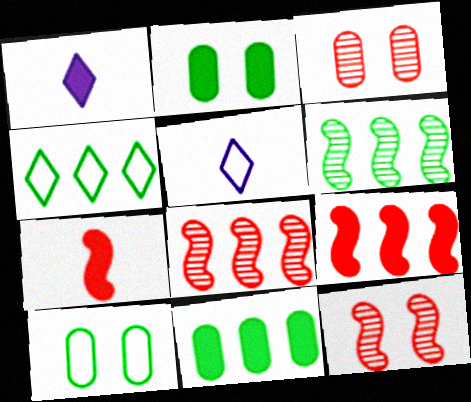[[1, 2, 9], 
[1, 8, 10], 
[2, 5, 8], 
[4, 6, 11], 
[5, 11, 12]]